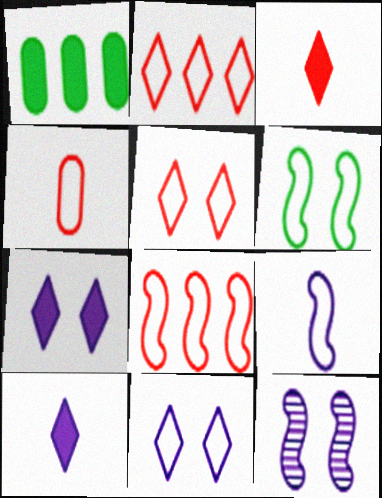[[4, 5, 8], 
[6, 8, 9]]